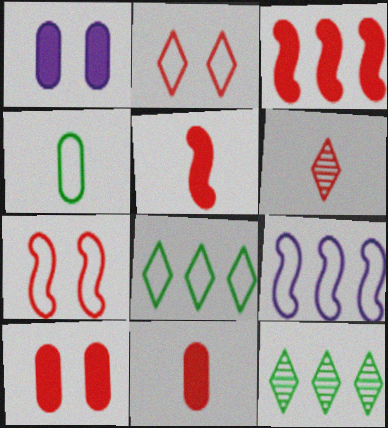[[2, 4, 9]]